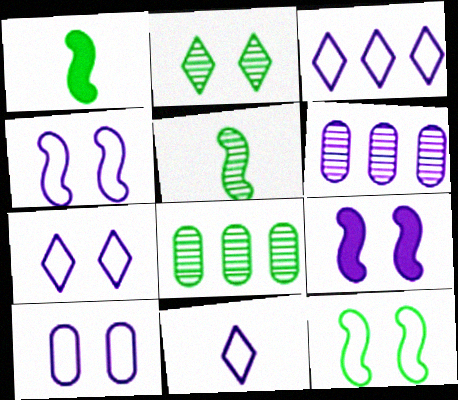[[2, 5, 8], 
[3, 7, 11], 
[4, 7, 10], 
[6, 9, 11]]